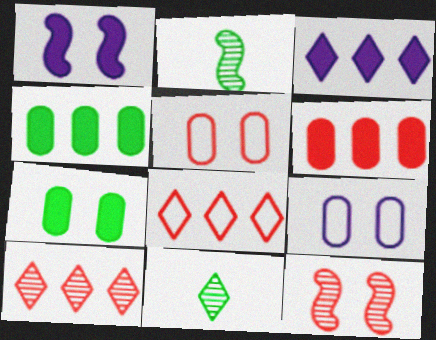[[2, 3, 5]]